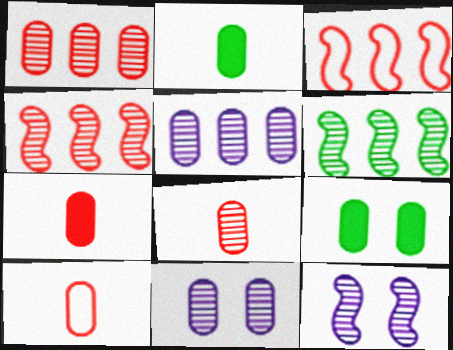[[5, 9, 10], 
[7, 8, 10]]